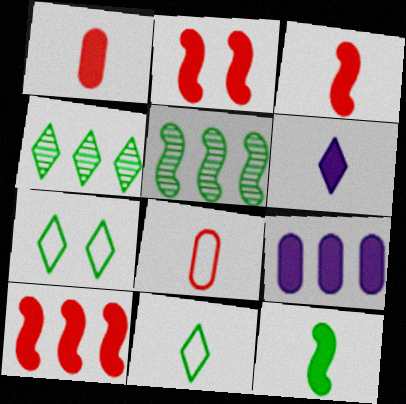[[1, 6, 12], 
[2, 3, 10]]